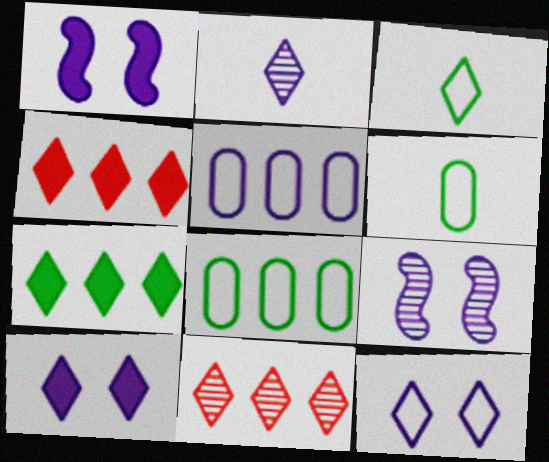[[1, 2, 5], 
[1, 6, 11], 
[3, 10, 11], 
[4, 6, 9]]